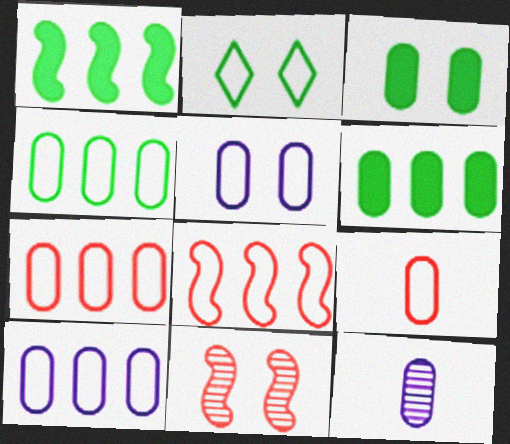[[3, 7, 12], 
[4, 5, 9], 
[4, 7, 10]]